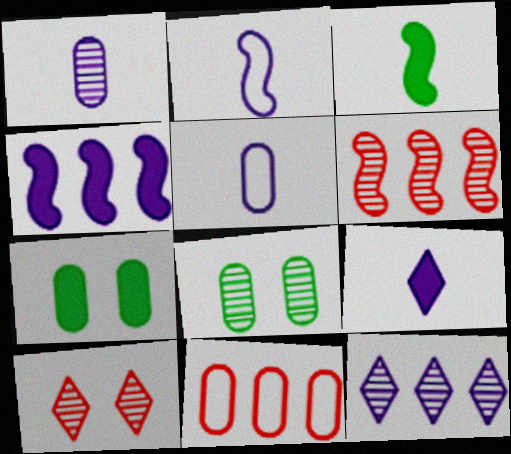[[1, 2, 9], 
[1, 7, 11]]